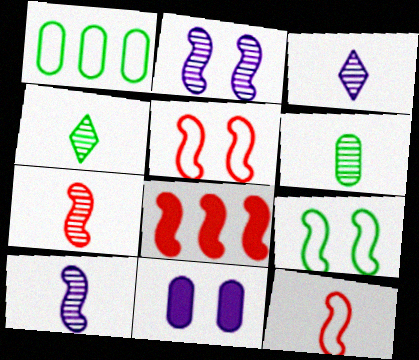[[3, 6, 7], 
[5, 7, 8], 
[8, 9, 10]]